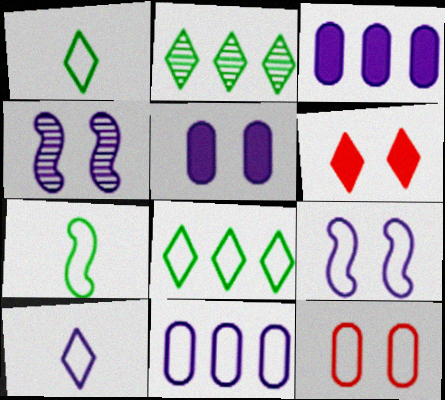[[2, 6, 10], 
[3, 4, 10], 
[9, 10, 11]]